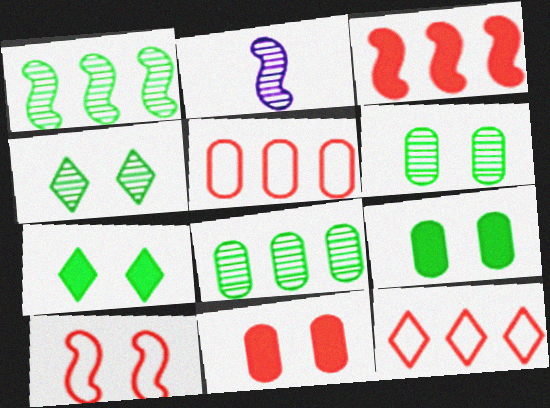[[2, 5, 7], 
[2, 9, 12]]